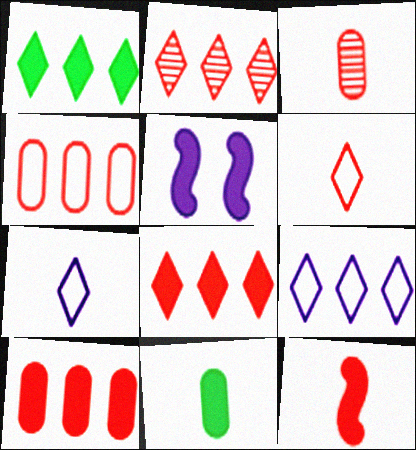[[1, 2, 9], 
[3, 6, 12], 
[5, 8, 11]]